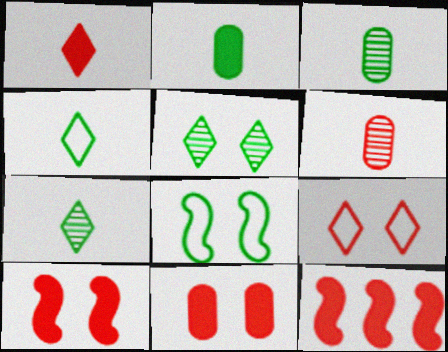[[1, 11, 12], 
[6, 9, 12]]